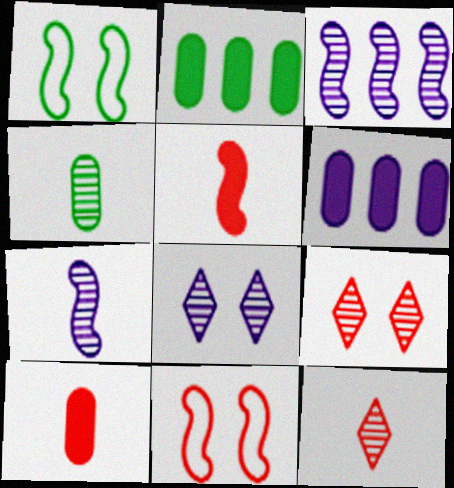[[1, 3, 5], 
[1, 6, 12], 
[3, 4, 9], 
[4, 7, 12]]